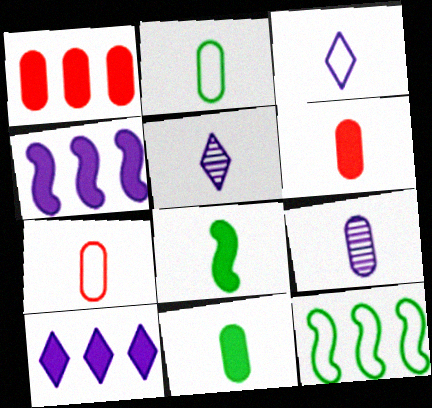[[2, 6, 9], 
[5, 7, 8], 
[7, 9, 11]]